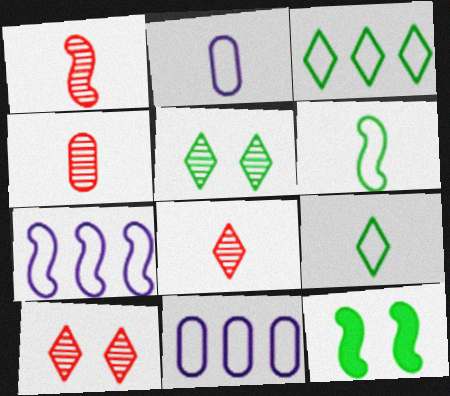[[1, 4, 8], 
[1, 7, 12], 
[8, 11, 12]]